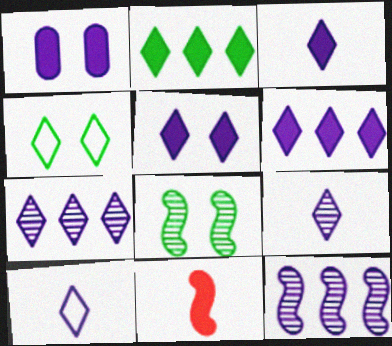[[1, 2, 11], 
[1, 10, 12], 
[3, 5, 6], 
[3, 9, 10], 
[5, 7, 10]]